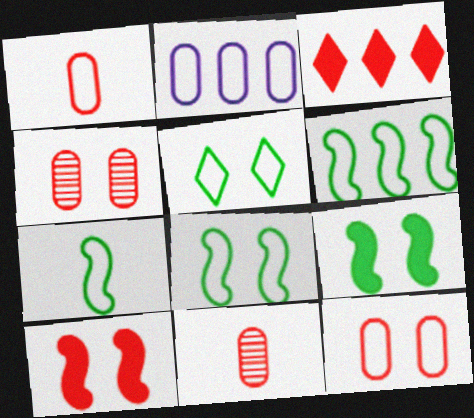[[6, 7, 8]]